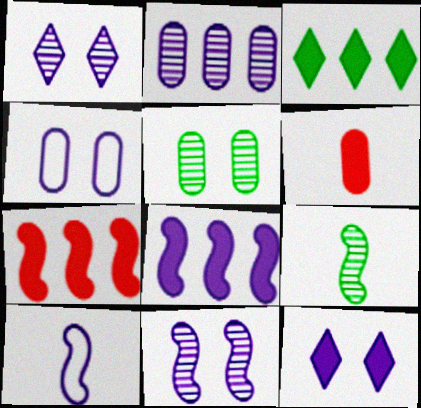[[2, 10, 12], 
[4, 11, 12], 
[8, 10, 11]]